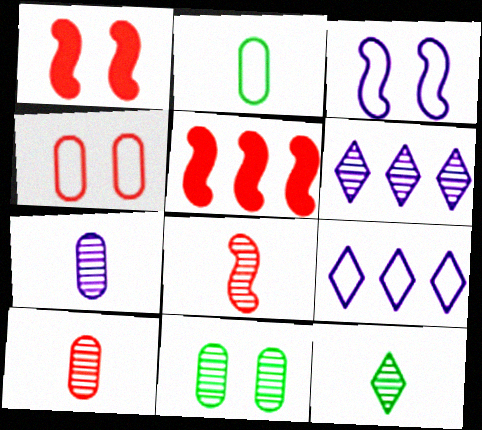[[1, 2, 6], 
[6, 8, 11], 
[7, 8, 12]]